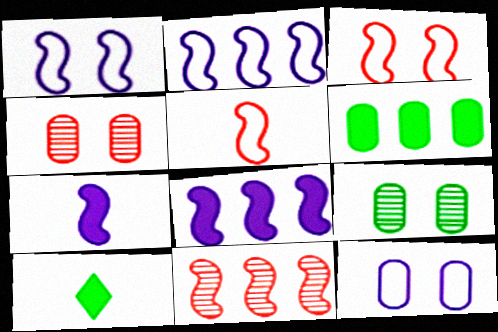[[2, 4, 10], 
[10, 11, 12]]